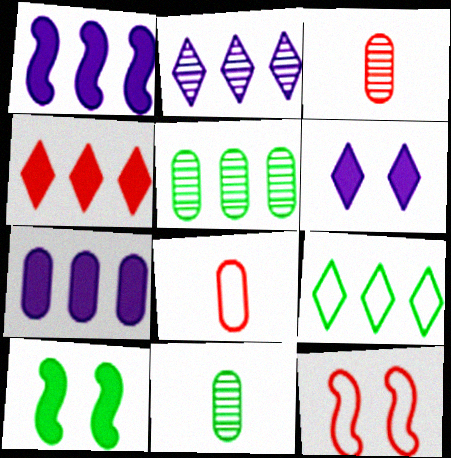[[2, 4, 9], 
[2, 8, 10], 
[3, 4, 12], 
[9, 10, 11]]